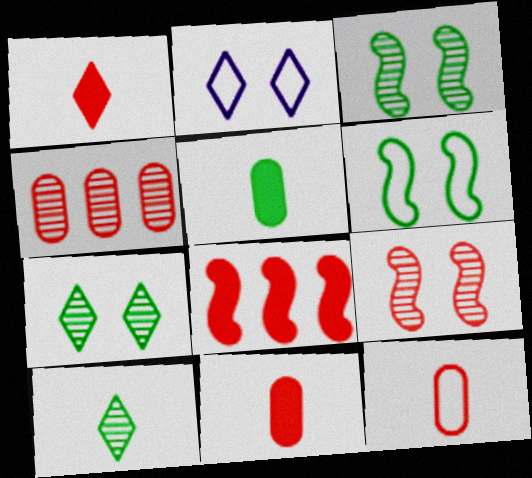[]